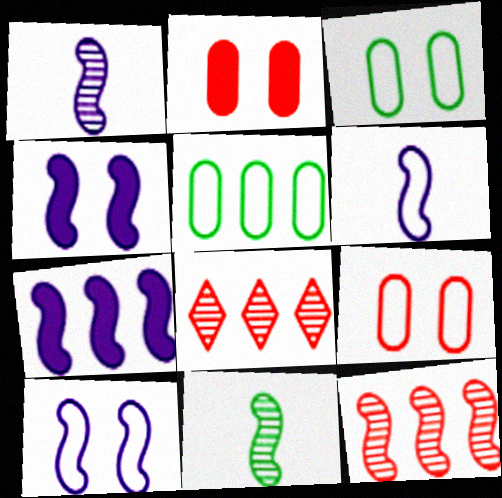[[1, 7, 10], 
[5, 7, 8]]